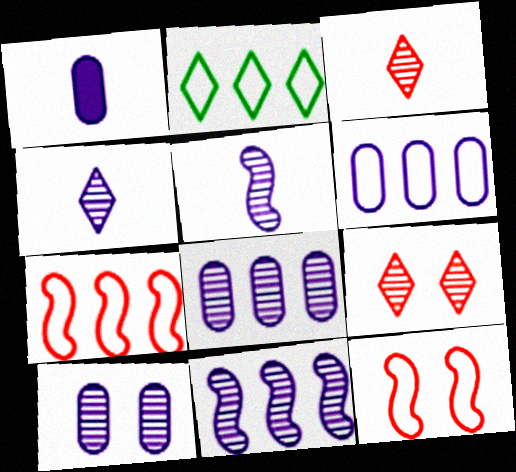[[1, 6, 10], 
[2, 6, 7], 
[4, 10, 11]]